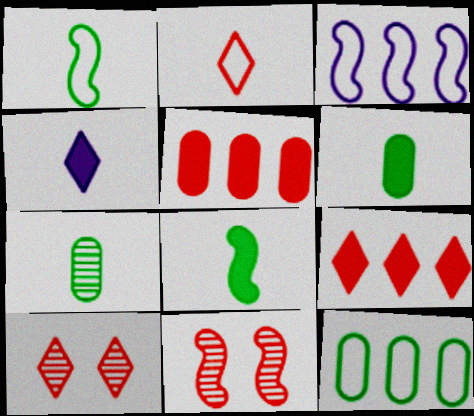[[2, 5, 11], 
[2, 9, 10], 
[3, 6, 10], 
[3, 8, 11], 
[4, 11, 12]]